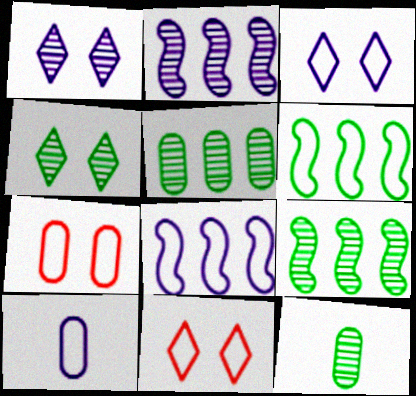[[3, 8, 10], 
[4, 9, 12], 
[6, 10, 11]]